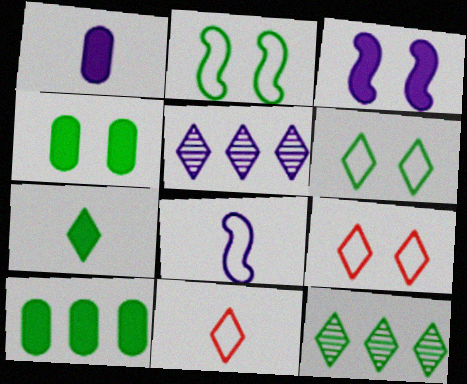[[5, 7, 9], 
[6, 7, 12]]